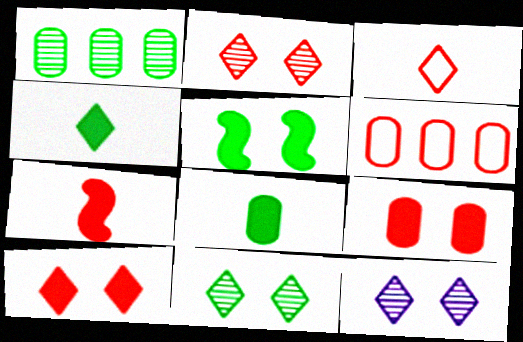[[2, 6, 7], 
[2, 11, 12]]